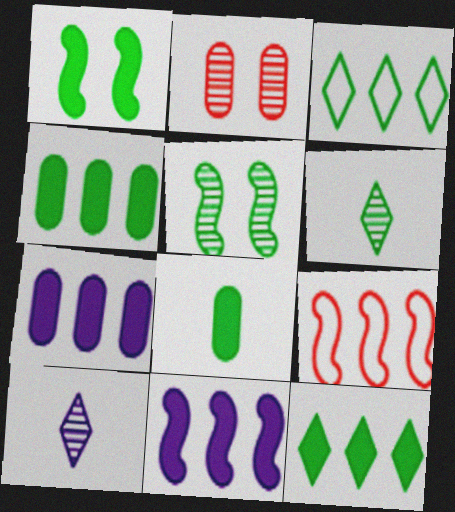[[1, 8, 12], 
[3, 5, 8]]